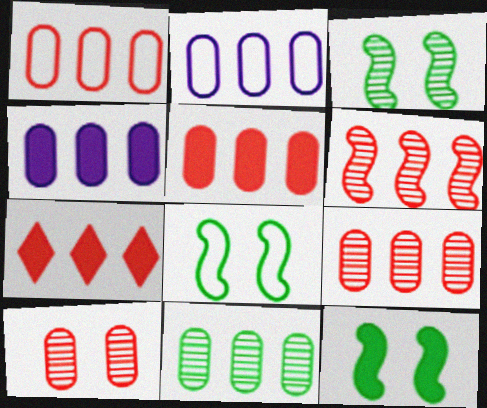[[1, 4, 11], 
[1, 5, 9], 
[1, 6, 7], 
[2, 5, 11], 
[3, 8, 12]]